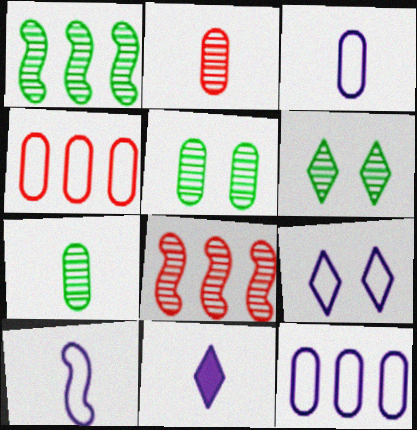[[1, 6, 7], 
[9, 10, 12]]